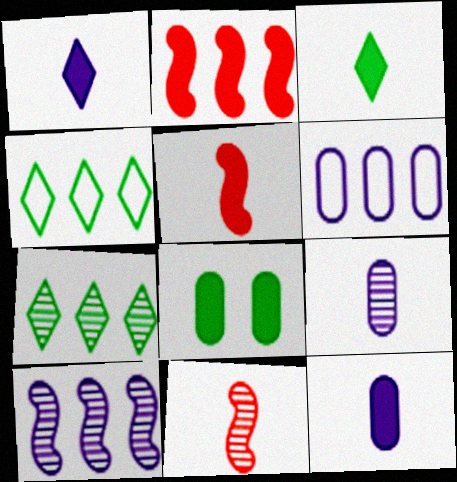[[1, 2, 8], 
[2, 6, 7], 
[3, 5, 12]]